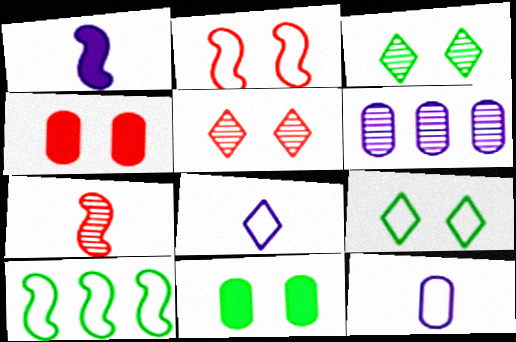[[2, 4, 5], 
[3, 6, 7]]